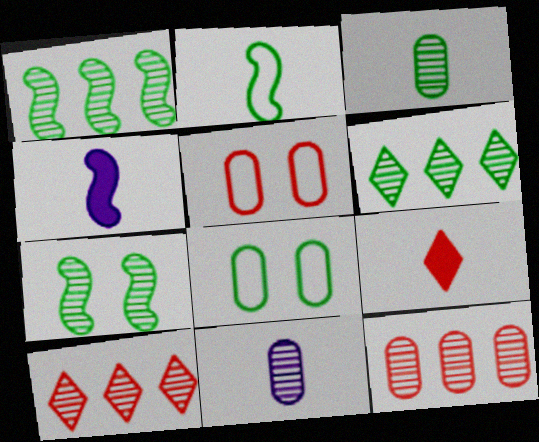[[2, 9, 11], 
[3, 6, 7], 
[4, 5, 6], 
[4, 8, 10], 
[7, 10, 11]]